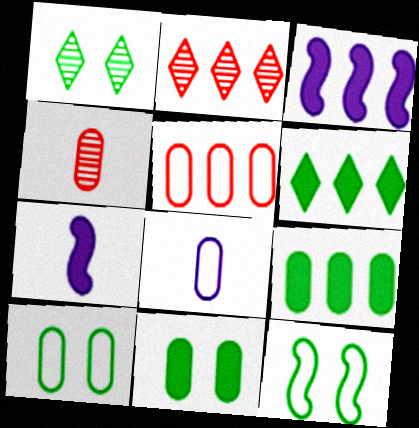[[1, 5, 7], 
[1, 11, 12], 
[2, 7, 10], 
[5, 8, 10]]